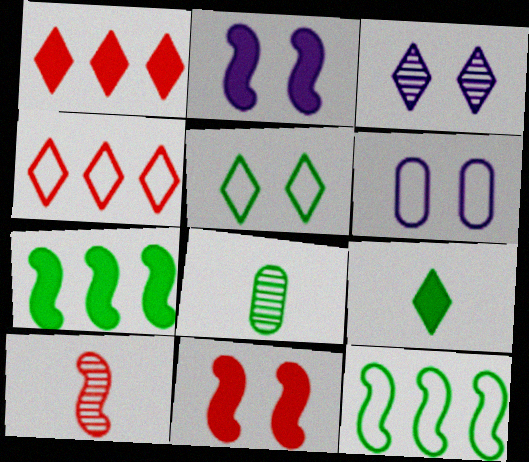[[2, 3, 6], 
[2, 4, 8], 
[2, 10, 12], 
[3, 4, 9], 
[5, 7, 8]]